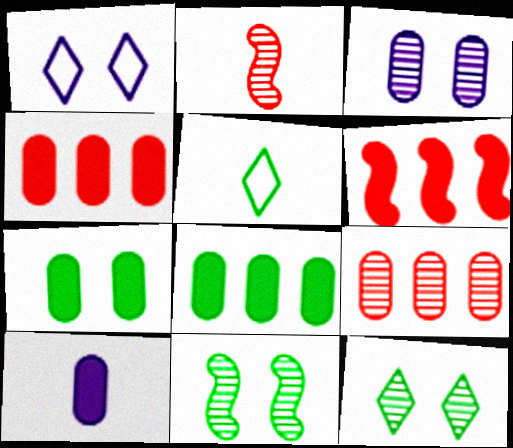[[1, 2, 8], 
[2, 5, 10], 
[3, 5, 6], 
[4, 7, 10], 
[5, 8, 11]]